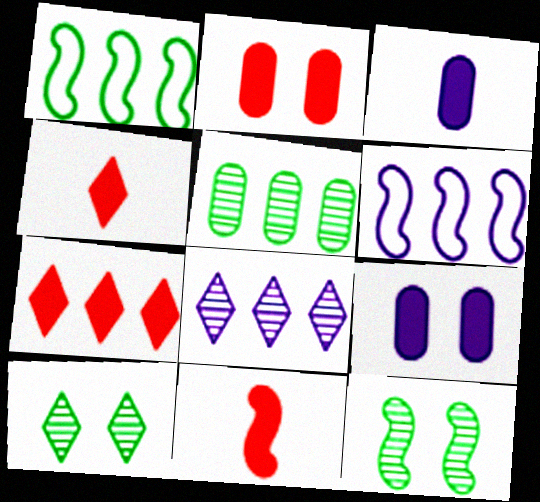[[2, 7, 11], 
[5, 6, 7], 
[6, 11, 12]]